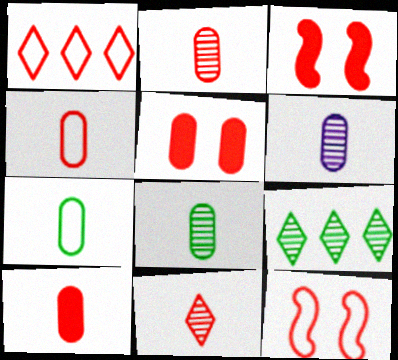[[1, 2, 3], 
[1, 4, 12], 
[2, 4, 10], 
[2, 6, 8], 
[6, 7, 10]]